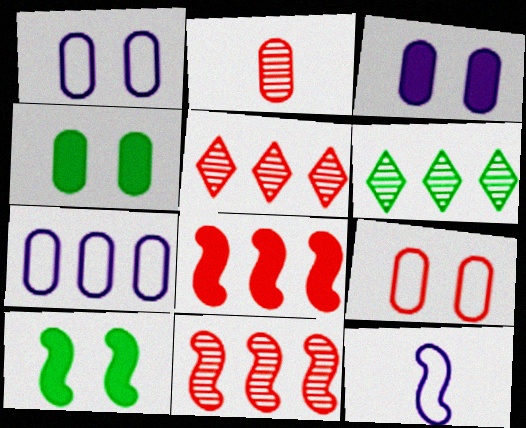[[2, 4, 7], 
[4, 5, 12], 
[6, 7, 8], 
[10, 11, 12]]